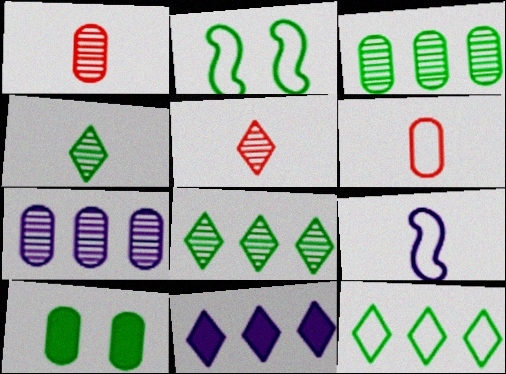[[1, 2, 11], 
[6, 7, 10]]